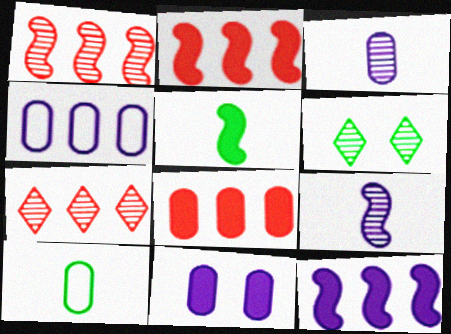[[1, 3, 6], 
[3, 4, 11]]